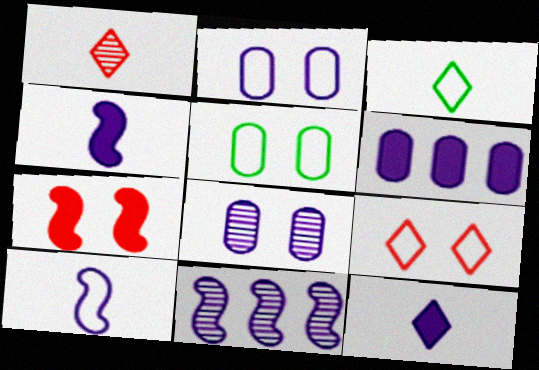[[1, 3, 12], 
[2, 11, 12]]